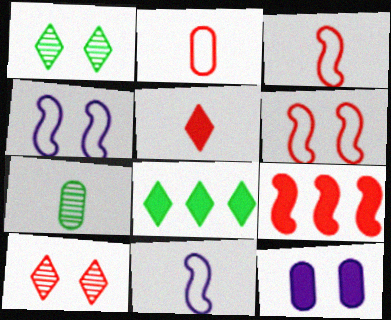[[1, 6, 12], 
[2, 9, 10], 
[5, 7, 11]]